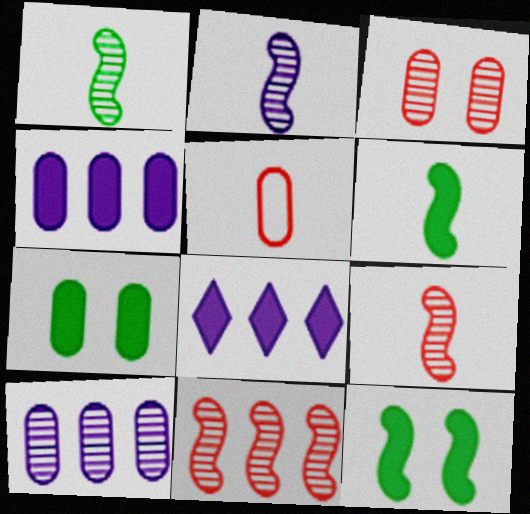[[1, 2, 9], 
[5, 7, 10]]